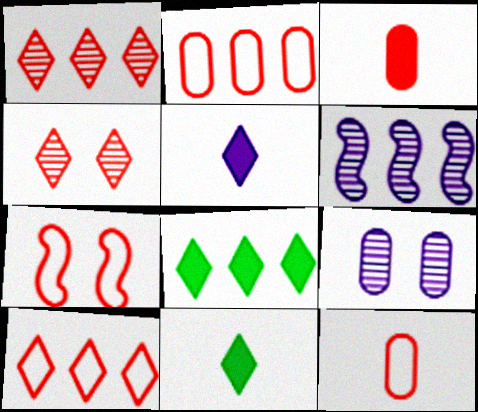[[1, 3, 7], 
[2, 6, 8], 
[7, 10, 12]]